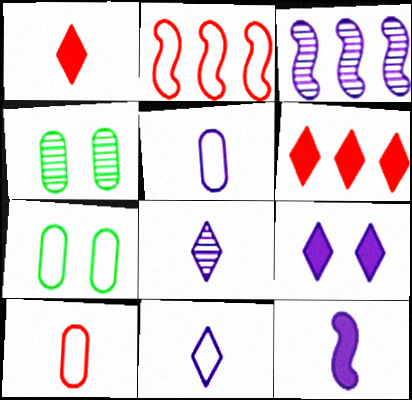[[1, 3, 7], 
[2, 7, 11], 
[3, 5, 9], 
[5, 8, 12]]